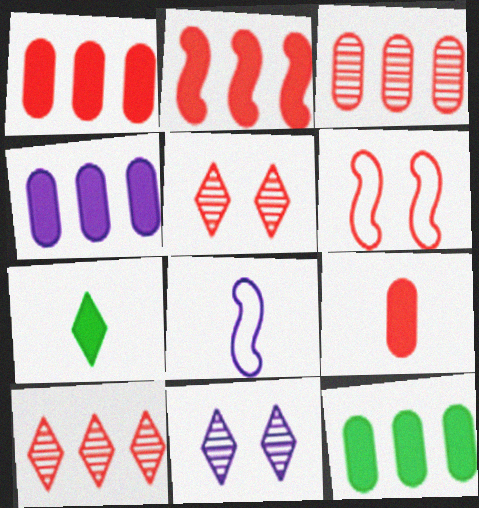[[1, 4, 12], 
[4, 8, 11], 
[5, 8, 12], 
[6, 9, 10]]